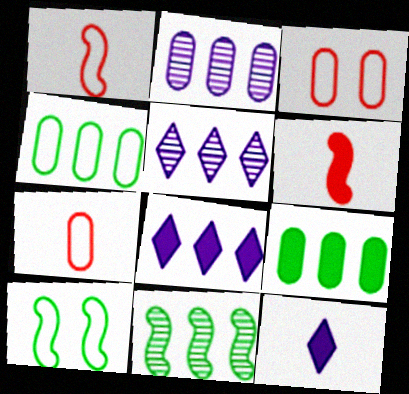[[3, 11, 12]]